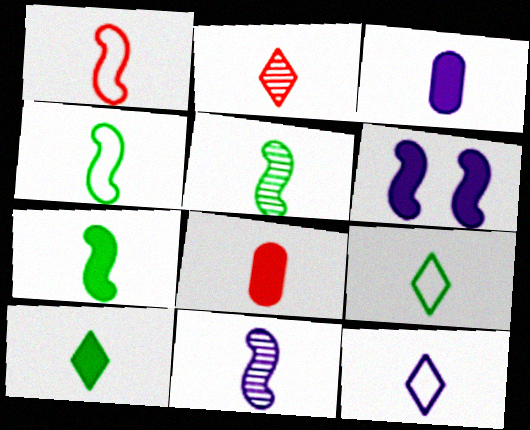[[1, 2, 8], 
[1, 7, 11], 
[2, 3, 4], 
[2, 10, 12], 
[3, 11, 12], 
[4, 5, 7], 
[5, 8, 12], 
[8, 9, 11]]